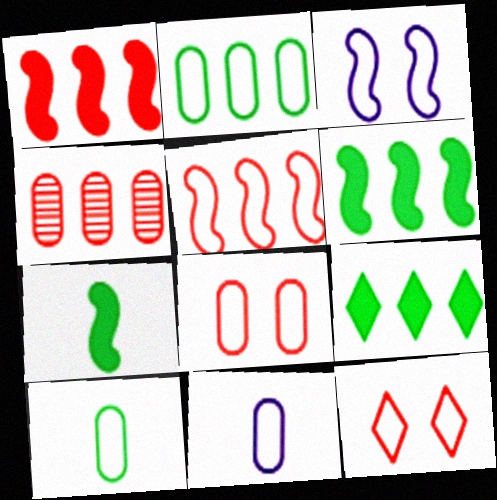[[2, 8, 11]]